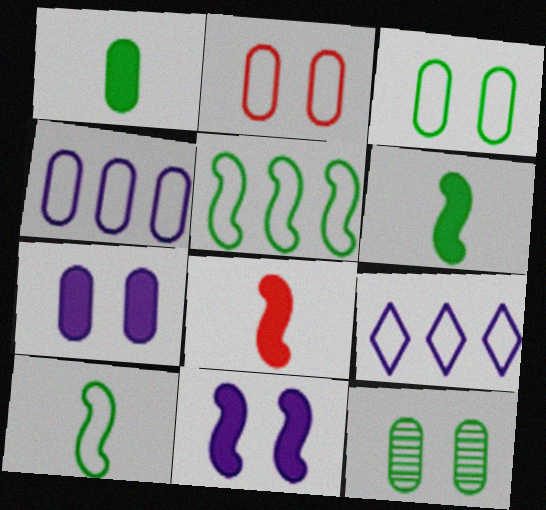[[2, 7, 12], 
[2, 9, 10], 
[8, 9, 12]]